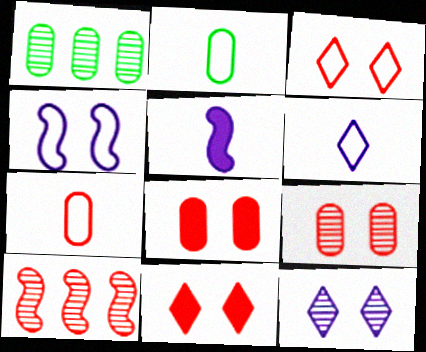[[1, 3, 5], 
[7, 10, 11]]